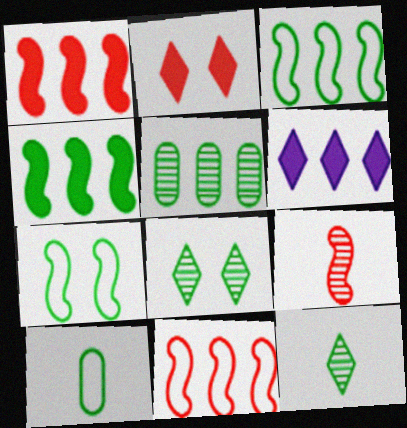[[4, 8, 10], 
[5, 6, 11]]